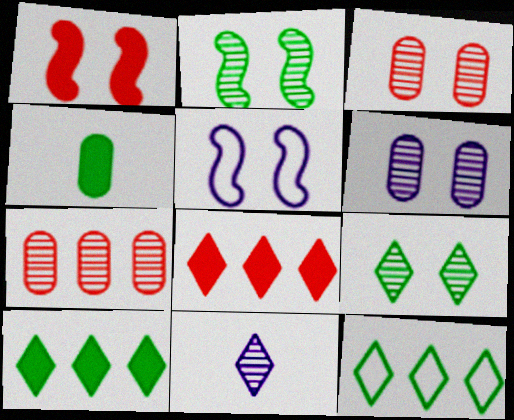[[1, 2, 5], 
[2, 4, 12], 
[2, 7, 11]]